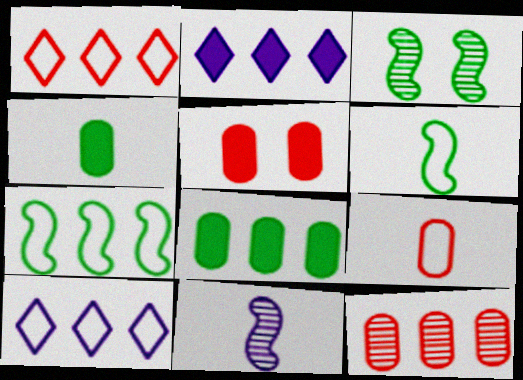[[2, 3, 9], 
[2, 7, 12], 
[5, 9, 12]]